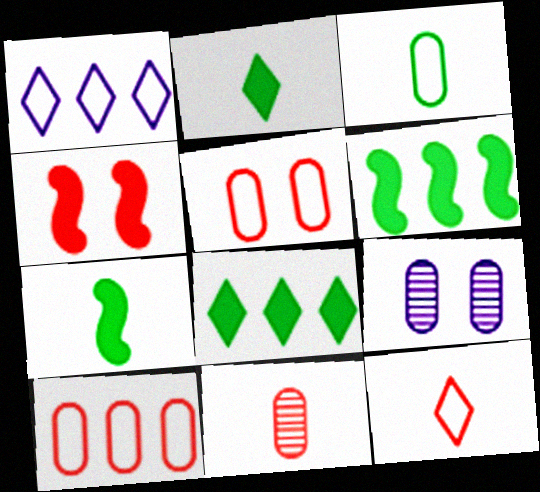[[6, 9, 12]]